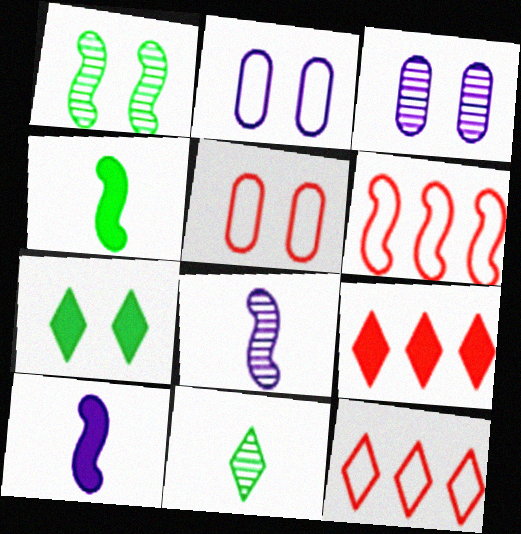[[1, 6, 10], 
[3, 4, 12]]